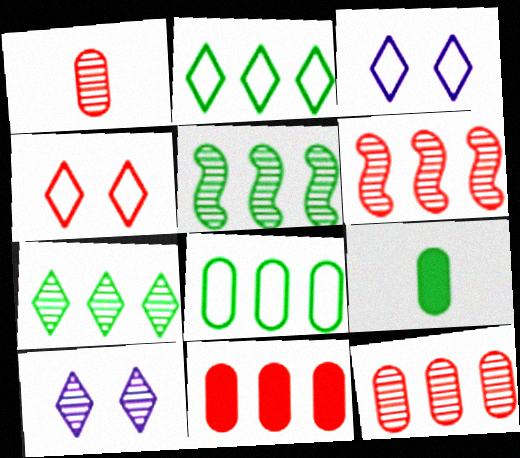[[1, 5, 10], 
[3, 6, 9]]